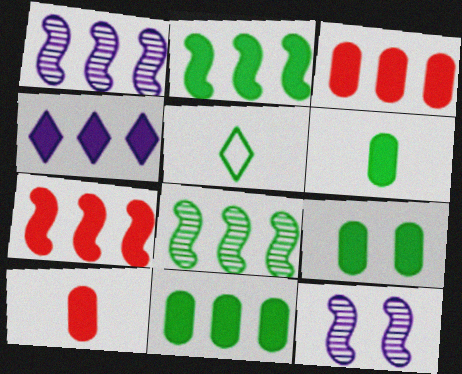[[2, 3, 4], 
[3, 5, 12], 
[4, 7, 11], 
[5, 8, 9], 
[6, 9, 11]]